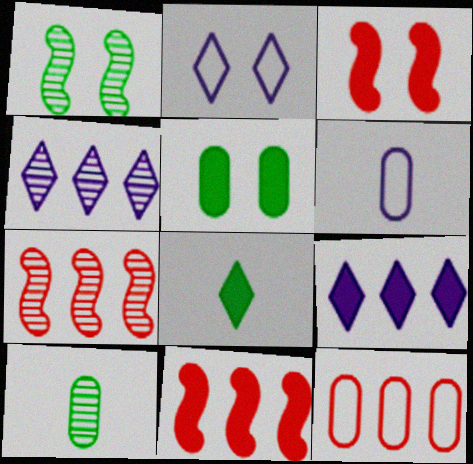[[2, 10, 11]]